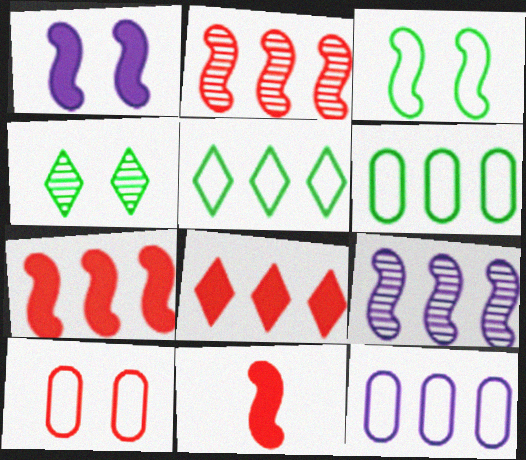[[1, 4, 10], 
[3, 9, 11], 
[4, 11, 12], 
[6, 8, 9]]